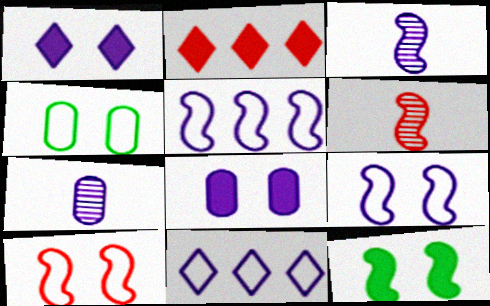[[1, 5, 7], 
[2, 3, 4], 
[3, 8, 11], 
[5, 6, 12]]